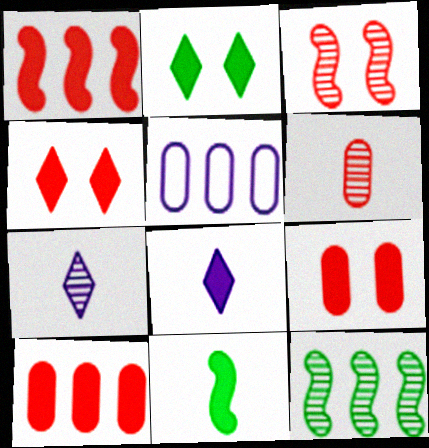[]